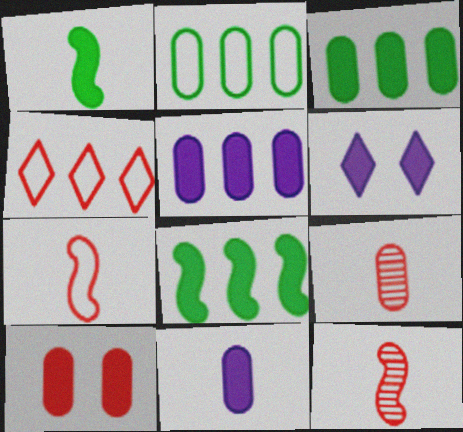[[2, 6, 12], 
[3, 10, 11], 
[4, 10, 12]]